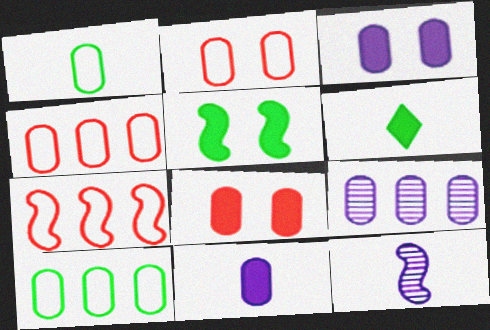[[1, 8, 9], 
[5, 7, 12]]